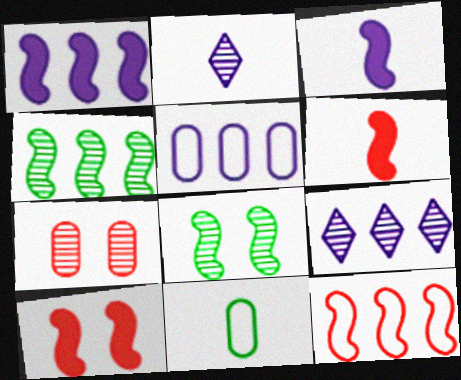[[1, 4, 12], 
[1, 5, 9], 
[2, 4, 7], 
[2, 6, 11], 
[3, 8, 12], 
[9, 10, 11]]